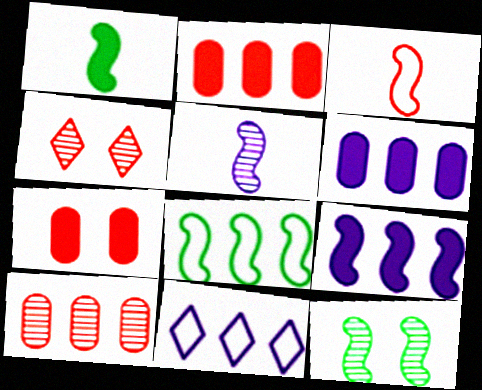[[1, 3, 5], 
[1, 8, 12], 
[2, 3, 4], 
[3, 9, 12]]